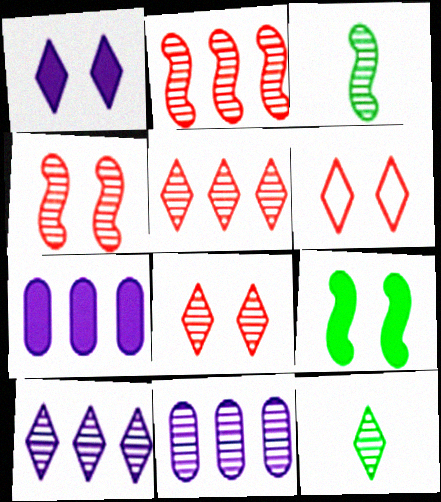[[3, 6, 7], 
[3, 8, 11], 
[4, 11, 12], 
[8, 10, 12]]